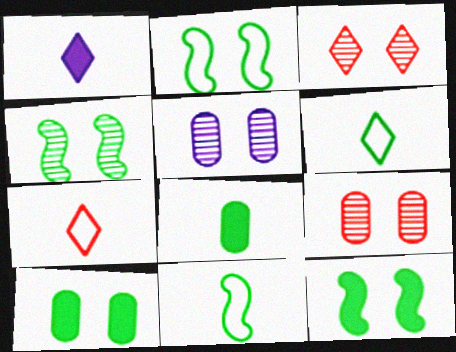[[2, 4, 12], 
[3, 4, 5]]